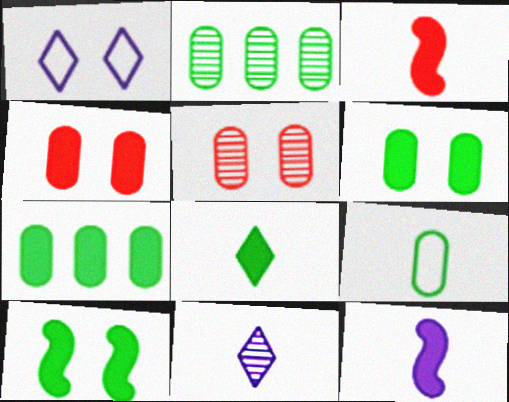[[1, 2, 3], 
[1, 5, 10], 
[2, 6, 9], 
[3, 9, 11], 
[7, 8, 10]]